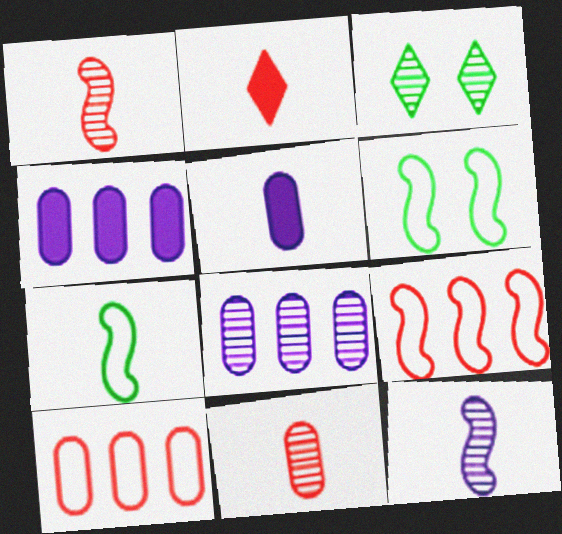[[1, 3, 8], 
[2, 6, 8], 
[3, 5, 9]]